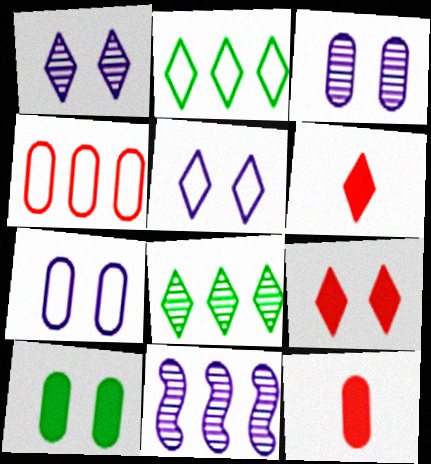[[1, 2, 6], 
[5, 6, 8]]